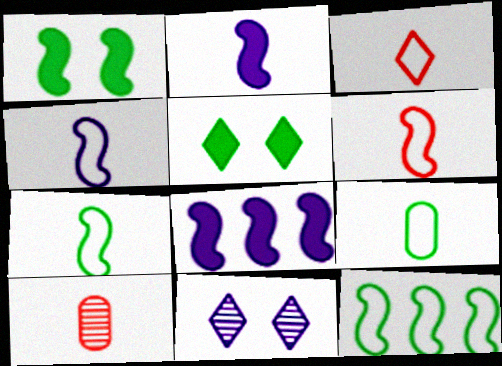[[3, 4, 9], 
[4, 6, 7]]